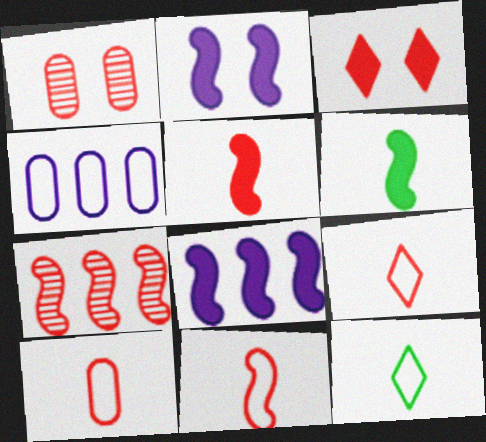[[1, 8, 12], 
[3, 7, 10], 
[9, 10, 11]]